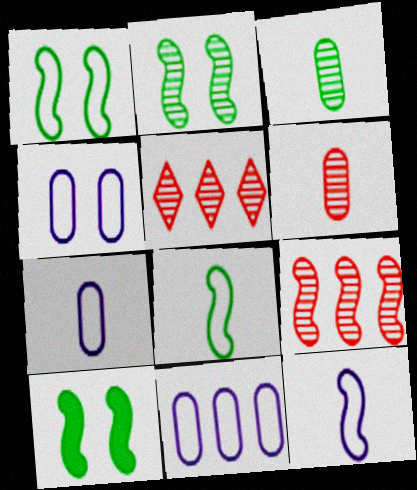[[1, 2, 10], 
[4, 7, 11], 
[5, 7, 10], 
[9, 10, 12]]